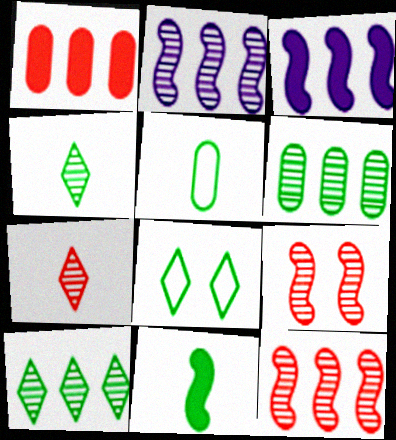[[4, 5, 11], 
[6, 8, 11]]